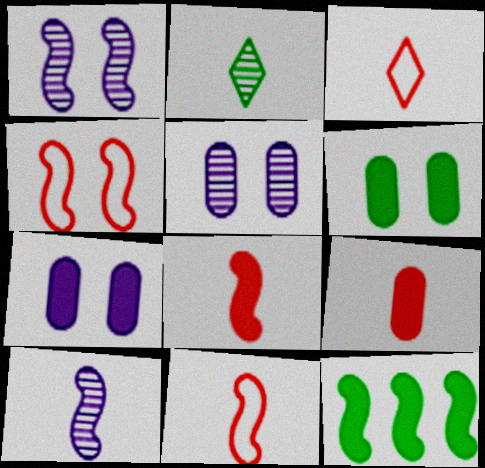[[1, 11, 12], 
[3, 5, 12], 
[4, 10, 12]]